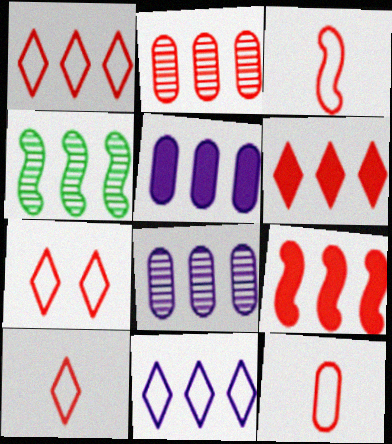[[1, 2, 9], 
[1, 4, 5], 
[1, 7, 10], 
[3, 10, 12]]